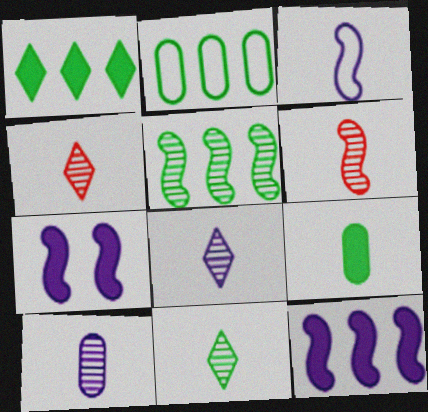[[1, 2, 5], 
[2, 4, 7], 
[3, 4, 9], 
[4, 8, 11], 
[6, 10, 11]]